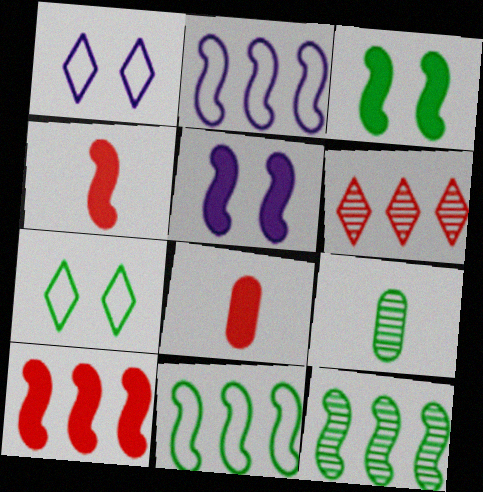[[1, 8, 12], 
[1, 9, 10], 
[2, 10, 12]]